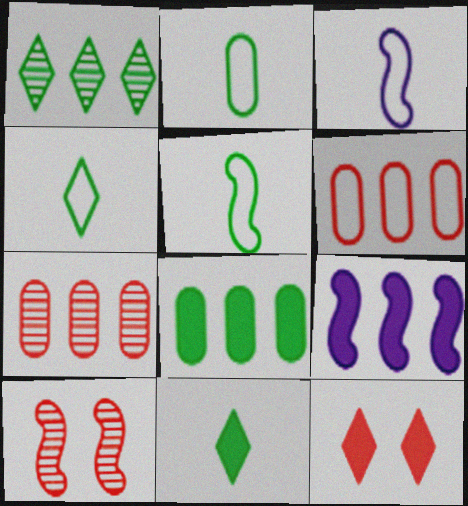[[1, 6, 9], 
[2, 4, 5], 
[5, 9, 10]]